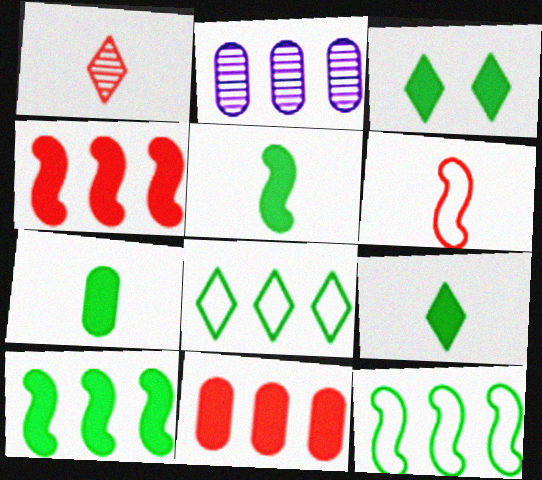[[2, 3, 6], 
[2, 4, 8], 
[3, 7, 10], 
[5, 7, 9]]